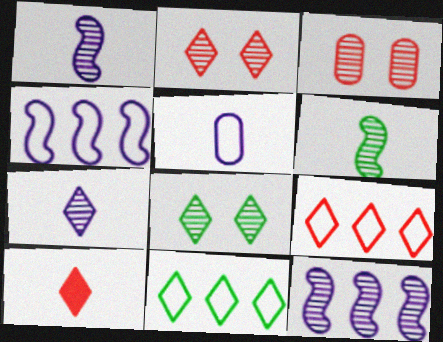[[2, 9, 10], 
[5, 6, 10]]